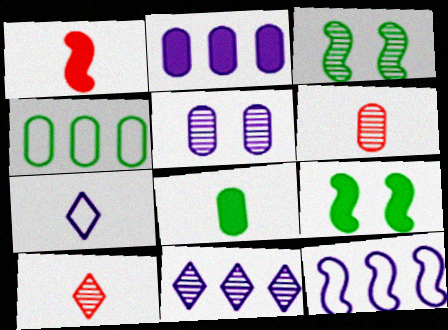[[1, 3, 12], 
[2, 11, 12], 
[3, 6, 11]]